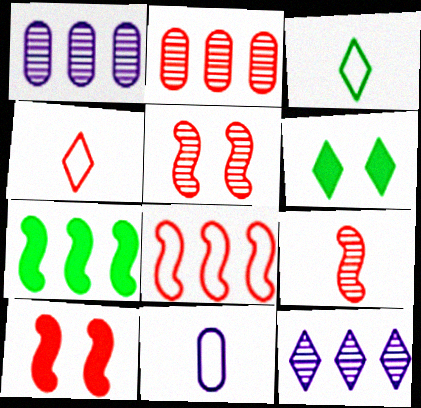[[1, 3, 10], 
[2, 4, 10], 
[4, 6, 12], 
[8, 9, 10]]